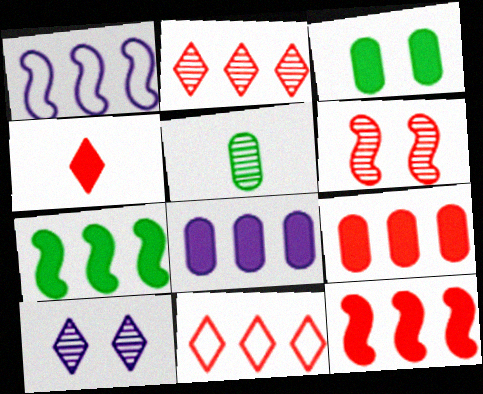[]